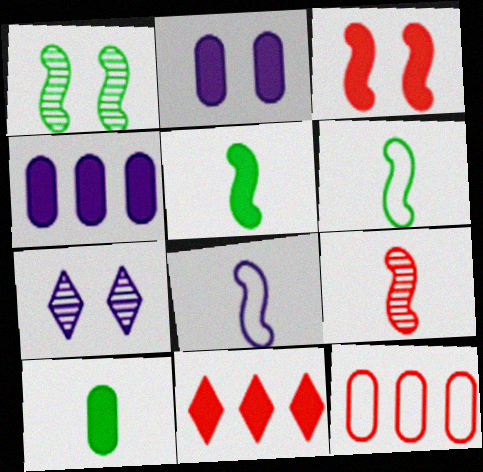[[2, 5, 11], 
[4, 7, 8], 
[5, 7, 12], 
[5, 8, 9]]